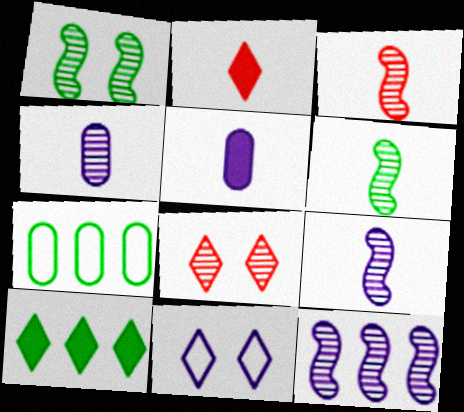[[1, 3, 12], 
[3, 6, 9], 
[5, 11, 12]]